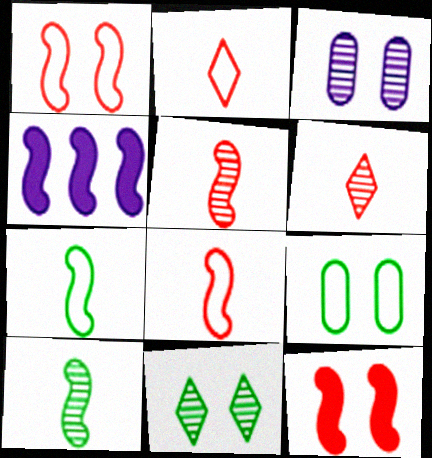[[1, 4, 10], 
[4, 6, 9]]